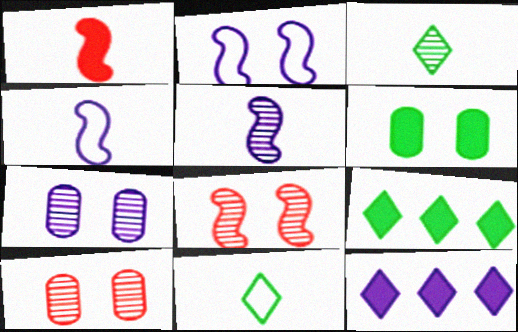[[1, 6, 12], 
[4, 7, 12], 
[4, 9, 10]]